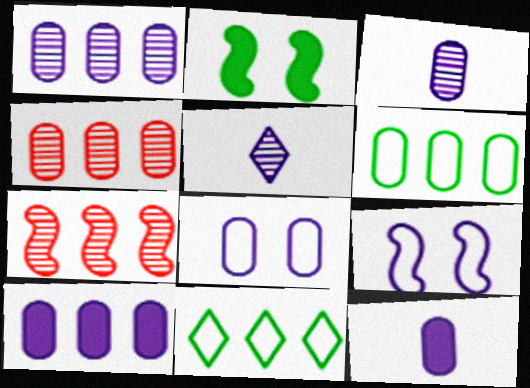[[1, 8, 12], 
[3, 8, 10], 
[4, 6, 10], 
[5, 9, 10], 
[7, 10, 11]]